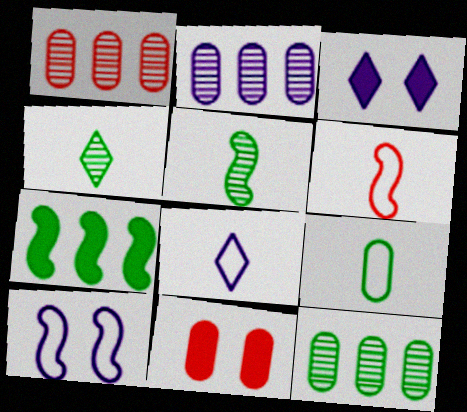[[1, 2, 12], 
[2, 9, 11], 
[3, 6, 12], 
[6, 8, 9]]